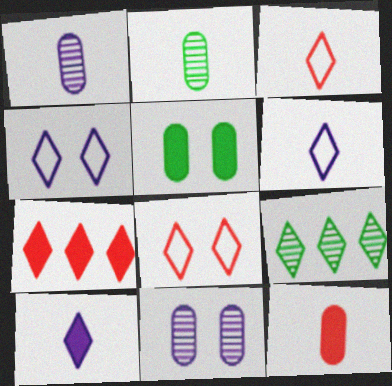[[8, 9, 10]]